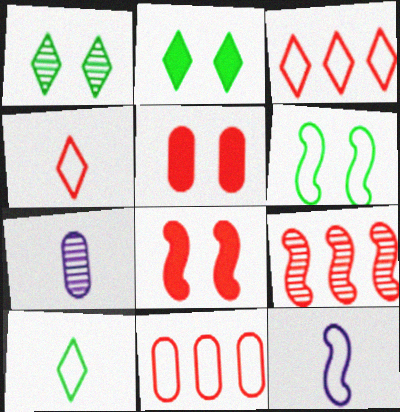[[1, 7, 9], 
[4, 5, 9]]